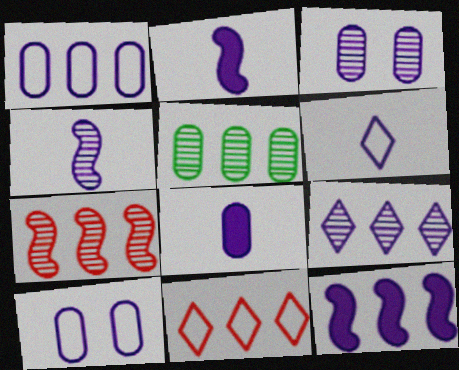[[1, 3, 8], 
[1, 9, 12], 
[2, 9, 10], 
[3, 4, 9], 
[3, 6, 12], 
[4, 6, 8], 
[5, 7, 9], 
[5, 11, 12]]